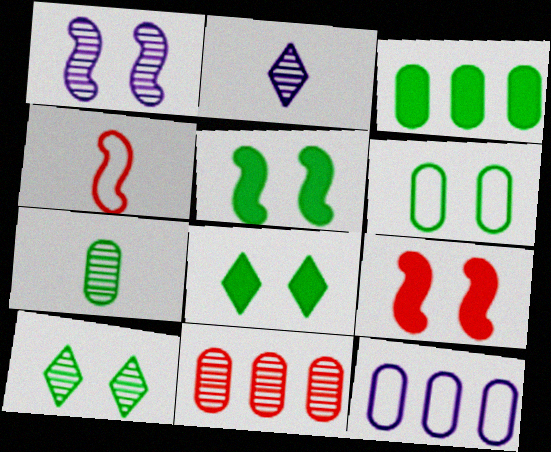[[3, 6, 7], 
[3, 11, 12], 
[5, 6, 10]]